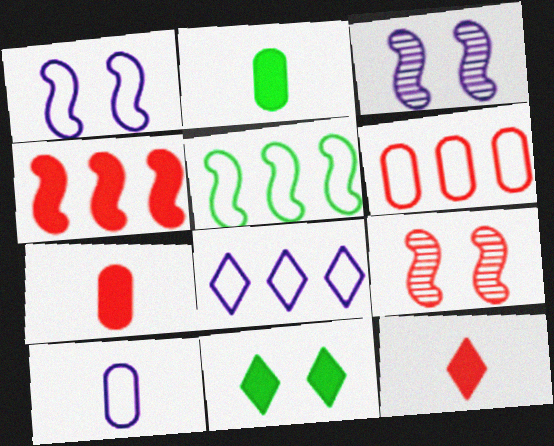[[1, 8, 10], 
[2, 8, 9], 
[5, 6, 8], 
[6, 9, 12]]